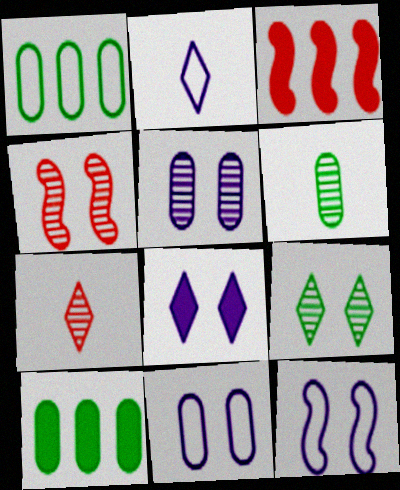[[2, 4, 10], 
[4, 5, 9], 
[5, 8, 12], 
[7, 10, 12]]